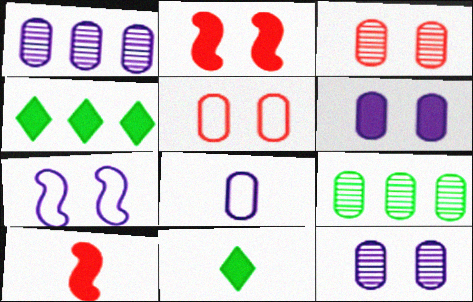[[1, 6, 8], 
[4, 6, 10]]